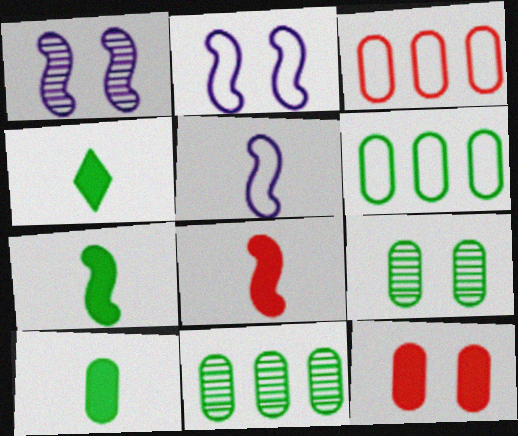[[1, 3, 4], 
[4, 7, 10], 
[6, 9, 10]]